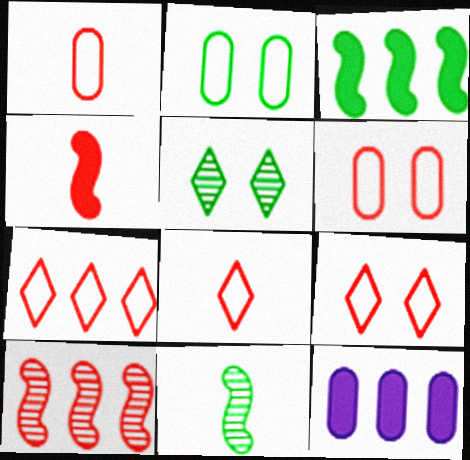[[7, 8, 9], 
[9, 11, 12]]